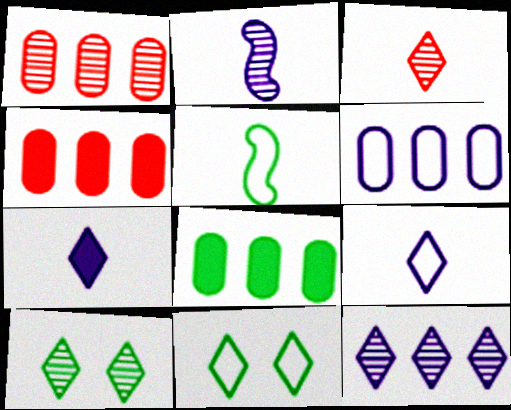[[1, 2, 10], 
[1, 6, 8], 
[2, 4, 11], 
[3, 10, 12], 
[5, 8, 10]]